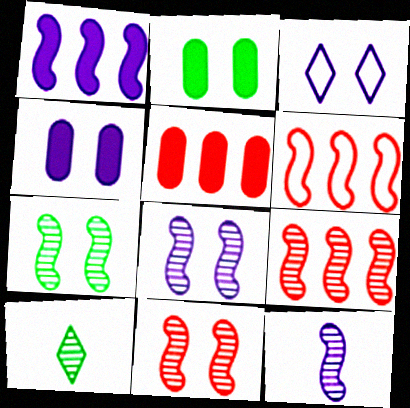[[2, 3, 11], 
[3, 4, 8], 
[4, 6, 10], 
[7, 8, 11], 
[7, 9, 12]]